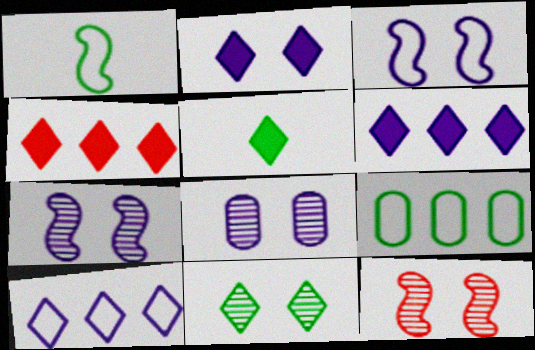[[1, 4, 8], 
[2, 3, 8], 
[2, 4, 5], 
[8, 11, 12]]